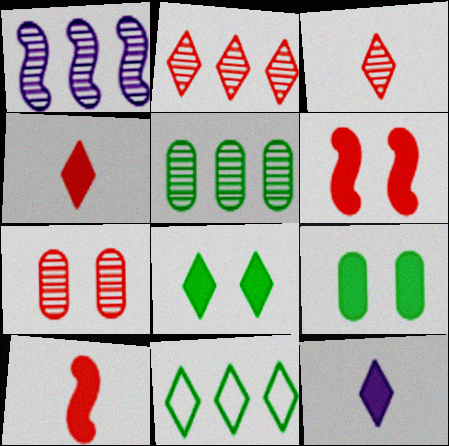[[1, 2, 5]]